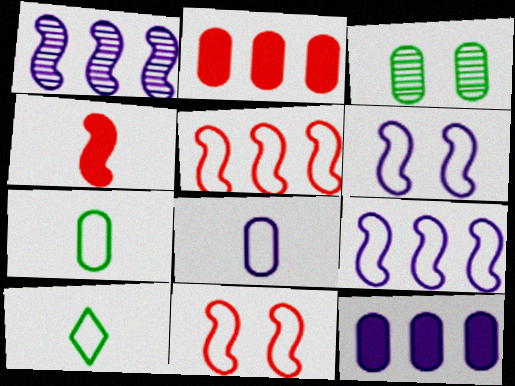[[2, 3, 8]]